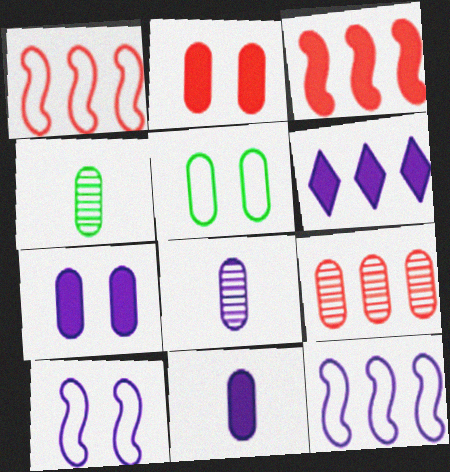[[5, 9, 11], 
[6, 8, 10]]